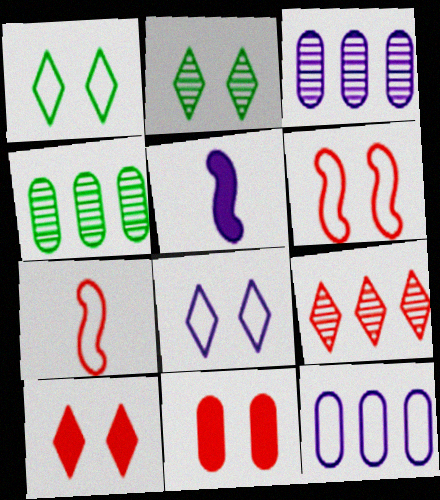[[1, 7, 12], 
[2, 8, 10], 
[3, 5, 8], 
[7, 9, 11]]